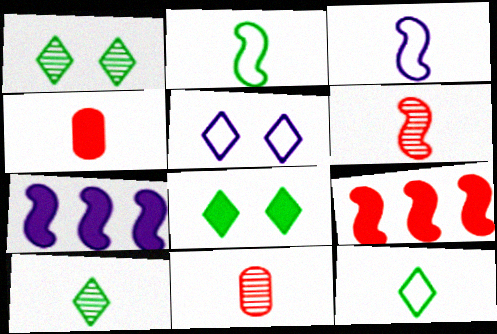[[3, 4, 10], 
[4, 7, 8]]